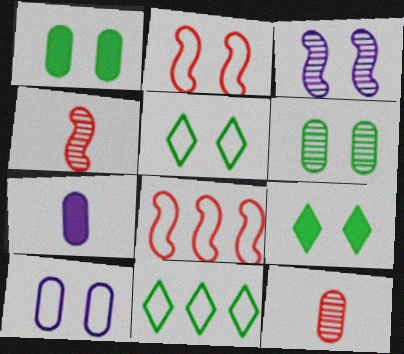[[2, 5, 10]]